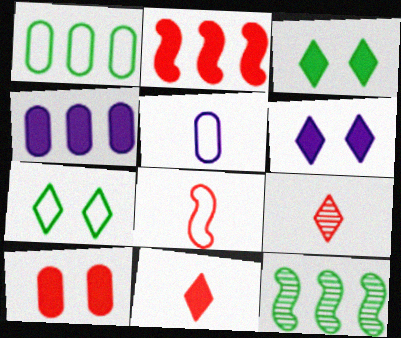[[2, 10, 11]]